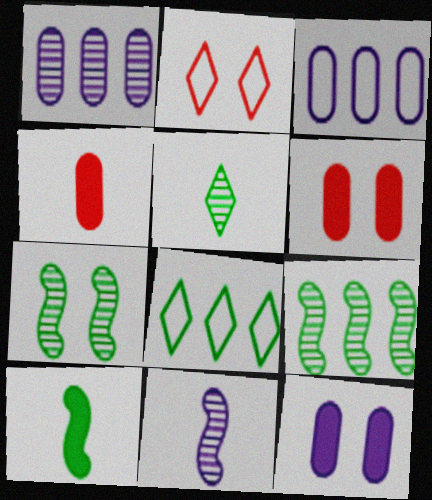[[1, 2, 10], 
[2, 7, 12], 
[6, 8, 11]]